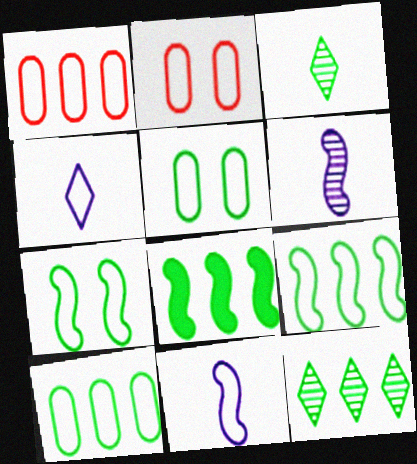[[1, 4, 7], 
[2, 4, 9], 
[3, 5, 8], 
[8, 10, 12]]